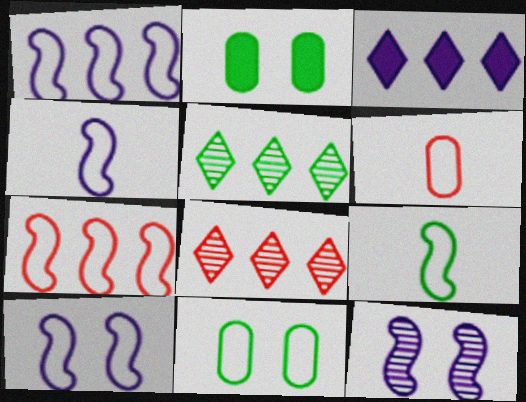[[1, 4, 10], 
[2, 4, 8], 
[2, 5, 9], 
[7, 9, 10]]